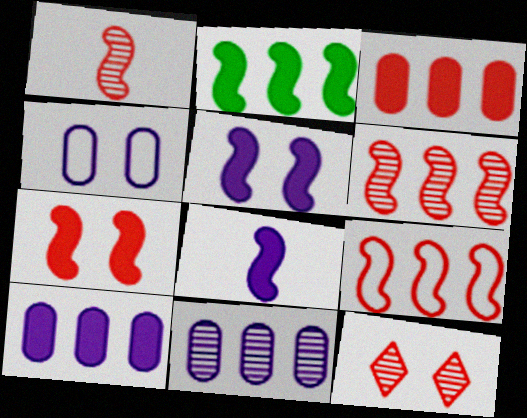[[1, 7, 9], 
[2, 7, 8]]